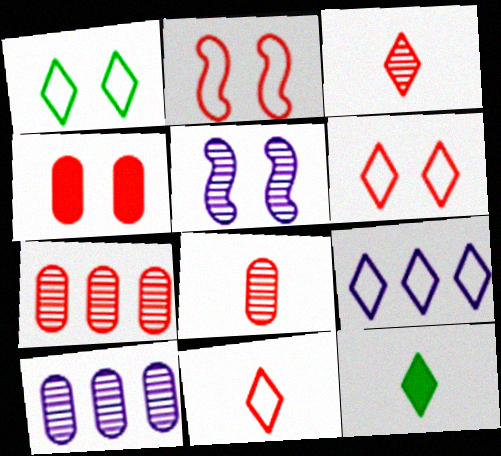[[1, 4, 5], 
[1, 9, 11], 
[2, 10, 12]]